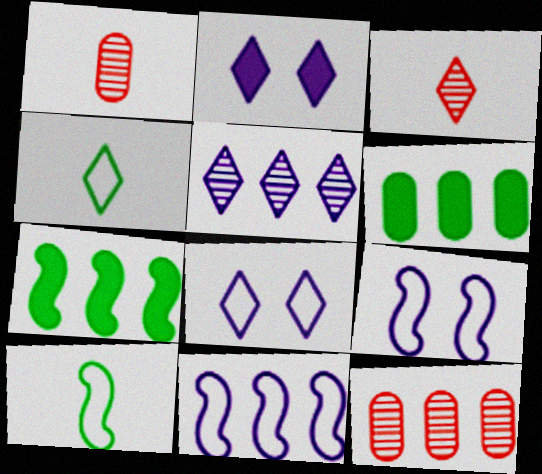[[1, 7, 8], 
[2, 10, 12], 
[3, 6, 9]]